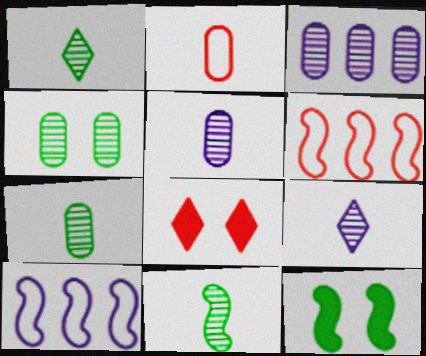[[1, 7, 11], 
[7, 8, 10]]